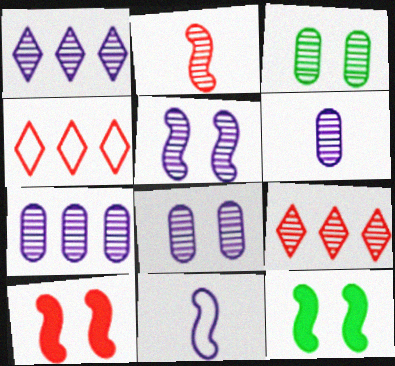[[1, 2, 3], 
[1, 5, 6], 
[4, 6, 12], 
[6, 7, 8]]